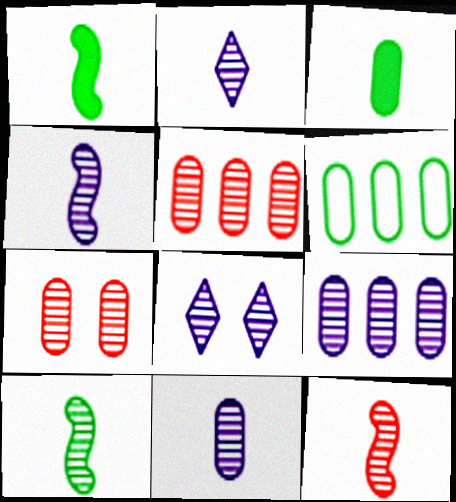[[2, 4, 11], 
[4, 8, 9], 
[4, 10, 12], 
[5, 8, 10]]